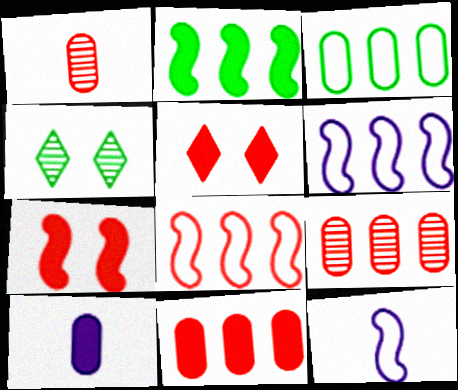[[1, 5, 8], 
[2, 5, 10], 
[4, 8, 10], 
[4, 11, 12]]